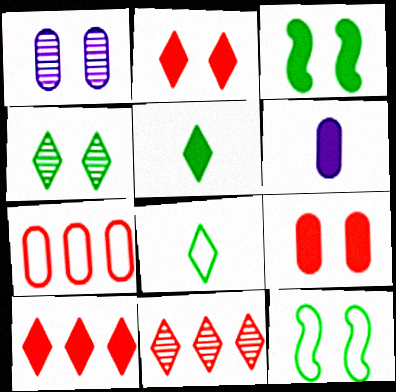[[1, 2, 12], 
[3, 6, 10], 
[6, 11, 12]]